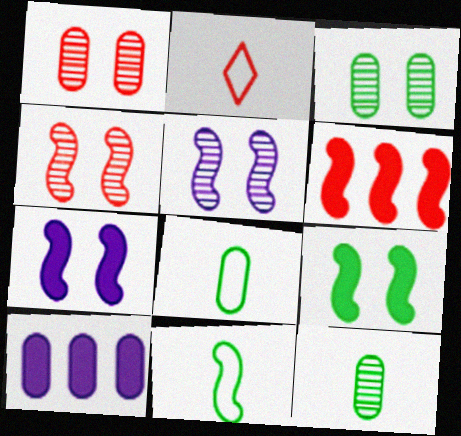[[1, 2, 6], 
[1, 8, 10], 
[5, 6, 11]]